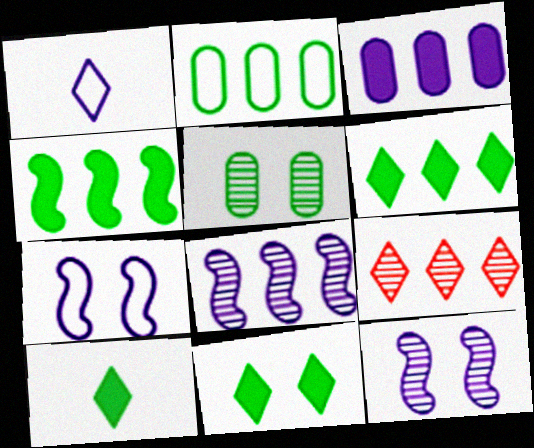[[1, 3, 12], 
[1, 9, 11], 
[6, 10, 11]]